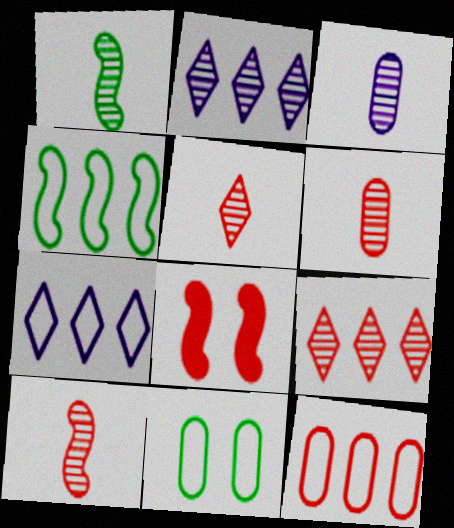[[1, 3, 5], 
[4, 7, 12], 
[5, 6, 10], 
[5, 8, 12]]